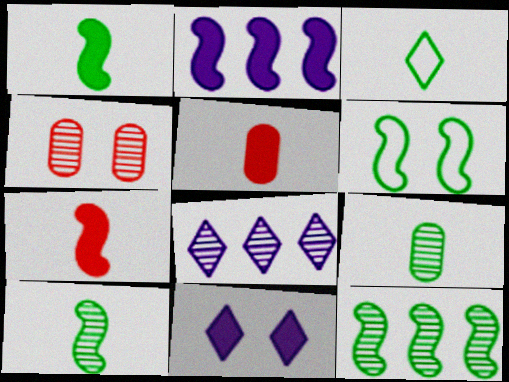[[1, 3, 9], 
[1, 6, 12], 
[2, 3, 4], 
[4, 6, 11], 
[4, 8, 10], 
[5, 6, 8]]